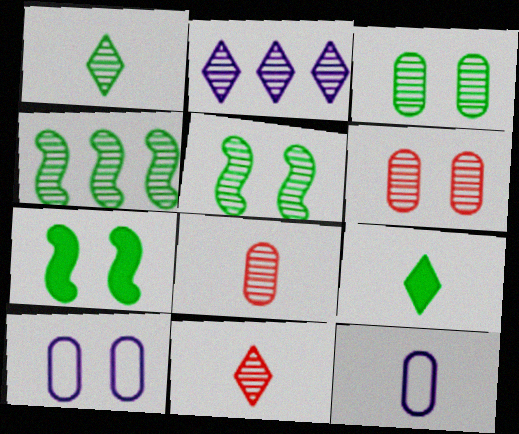[[1, 3, 4], 
[2, 5, 8]]